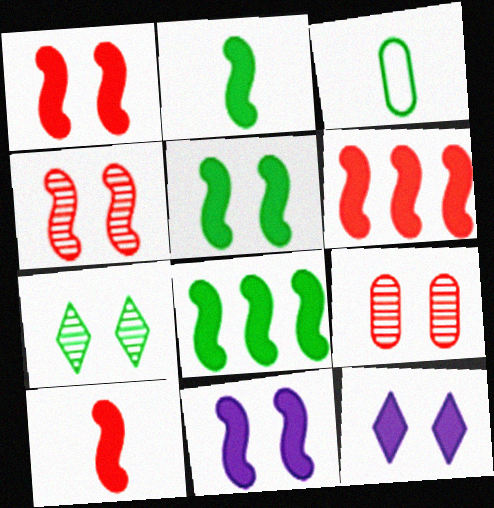[[1, 5, 11], 
[1, 6, 10], 
[2, 5, 8], 
[2, 6, 11], 
[3, 7, 8], 
[8, 10, 11]]